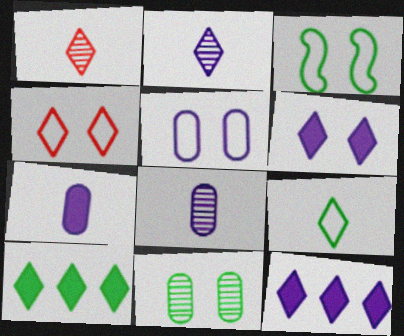[[2, 4, 10], 
[3, 4, 5]]